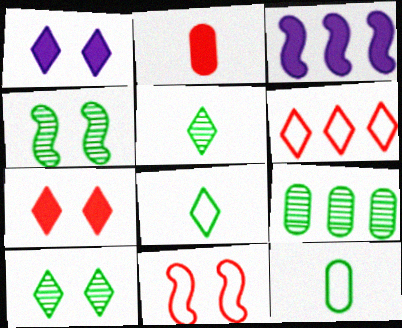[[1, 5, 6], 
[3, 6, 9], 
[4, 5, 9]]